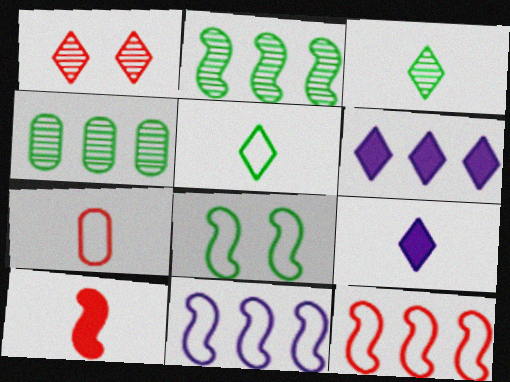[[1, 5, 6], 
[4, 6, 12]]